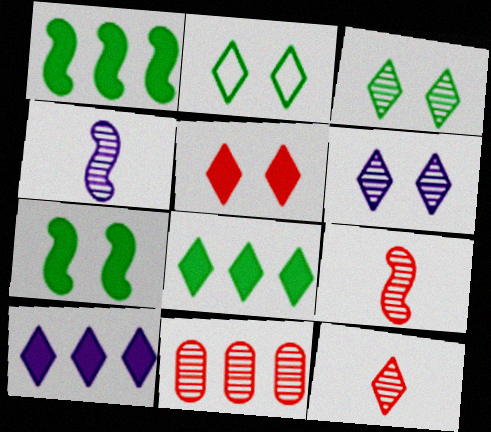[[2, 5, 6], 
[2, 10, 12], 
[3, 4, 11]]